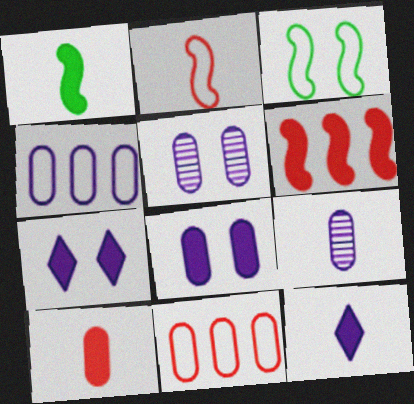[[1, 10, 12], 
[4, 8, 9]]